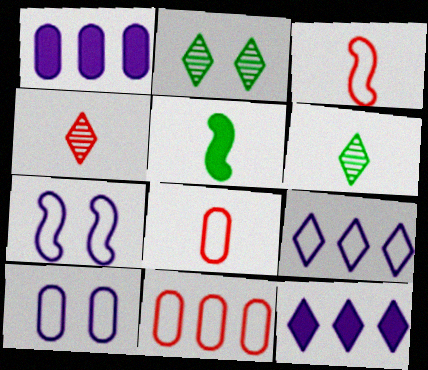[[1, 2, 3]]